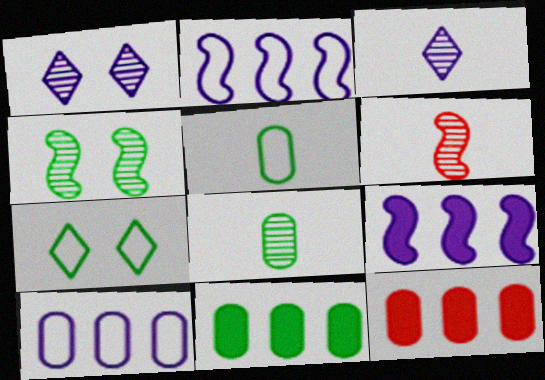[[3, 6, 8]]